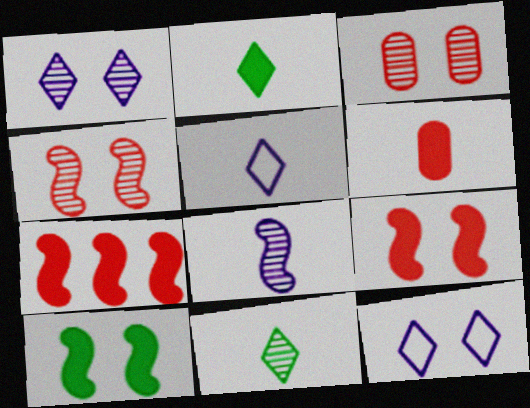[[3, 10, 12]]